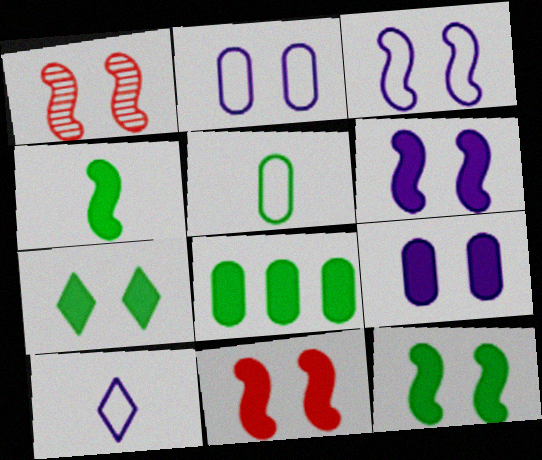[[1, 2, 7], 
[1, 3, 12], 
[1, 8, 10], 
[4, 7, 8], 
[6, 11, 12], 
[7, 9, 11]]